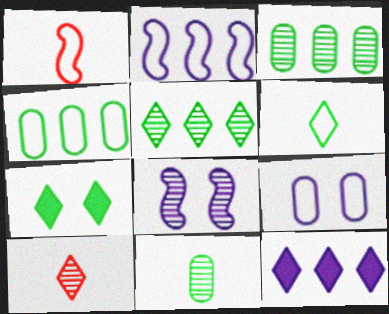[[3, 8, 10], 
[5, 6, 7]]